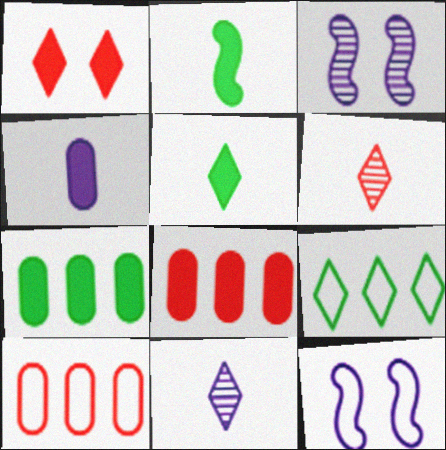[[1, 9, 11], 
[3, 5, 10], 
[6, 7, 12]]